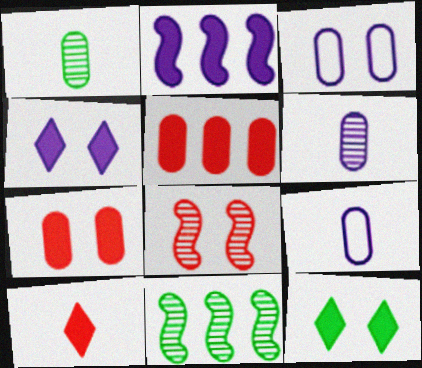[[1, 3, 5], 
[3, 8, 12], 
[3, 10, 11]]